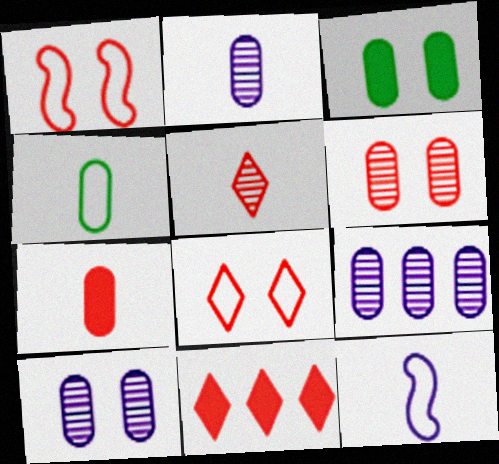[[2, 4, 7], 
[2, 9, 10], 
[5, 8, 11]]